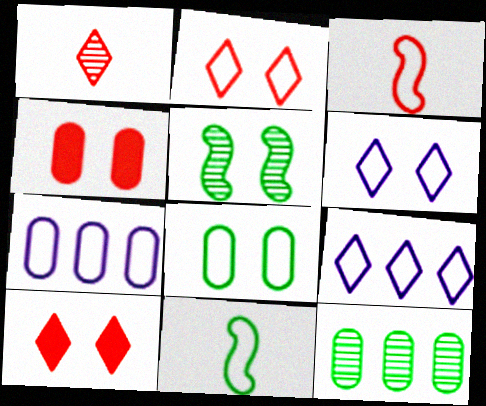[[2, 7, 11], 
[3, 8, 9], 
[4, 5, 6]]